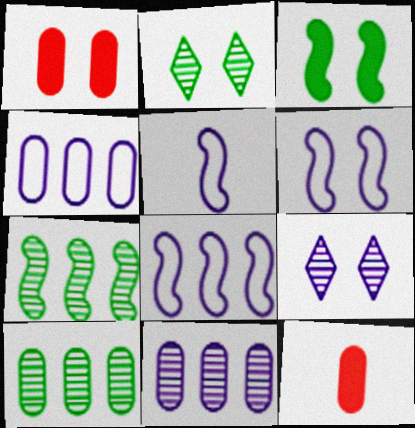[[1, 2, 6], 
[2, 8, 12], 
[5, 6, 8]]